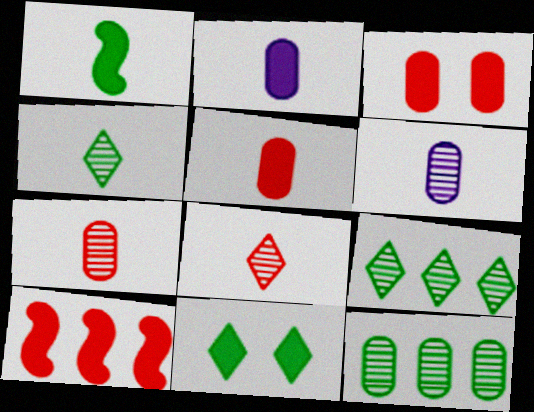[[2, 10, 11]]